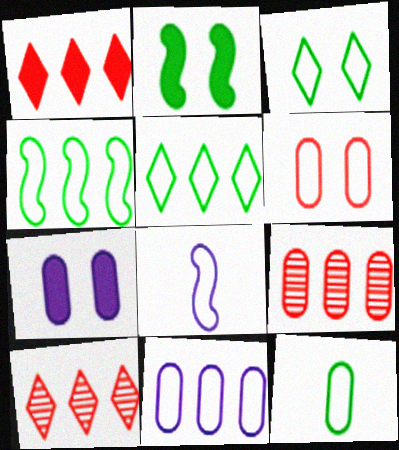[[3, 4, 12], 
[5, 6, 8], 
[6, 11, 12], 
[7, 9, 12]]